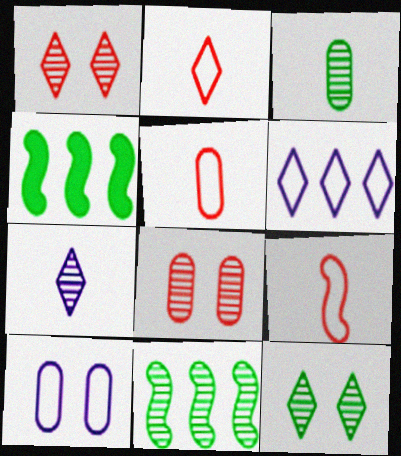[[2, 5, 9], 
[3, 11, 12], 
[7, 8, 11]]